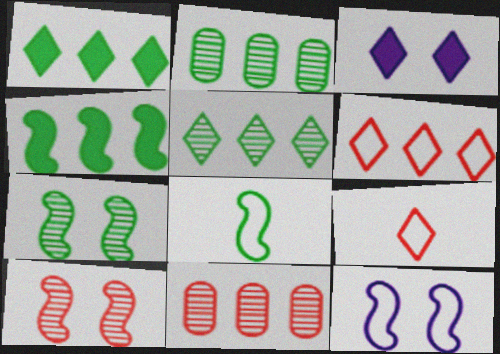[[3, 5, 9], 
[3, 8, 11], 
[4, 7, 8]]